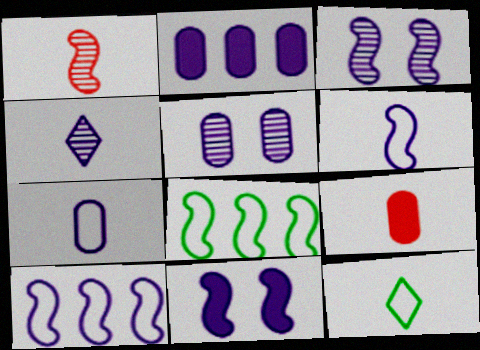[[1, 8, 11], 
[2, 5, 7]]